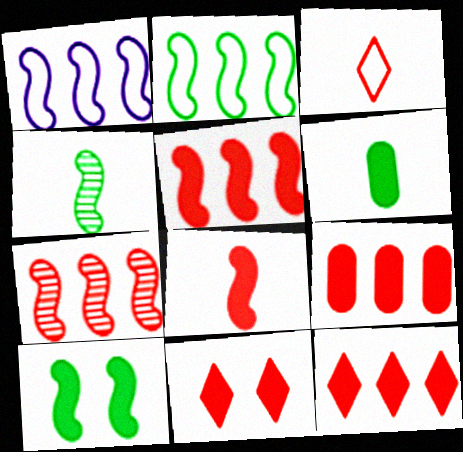[[2, 4, 10], 
[5, 9, 12], 
[8, 9, 11]]